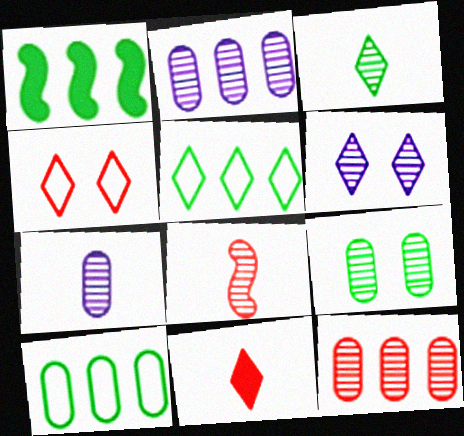[[1, 4, 7], 
[3, 7, 8], 
[5, 6, 11], 
[7, 9, 12]]